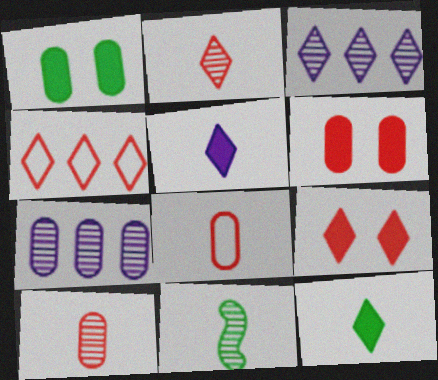[[1, 7, 8], 
[2, 4, 9], 
[5, 8, 11]]